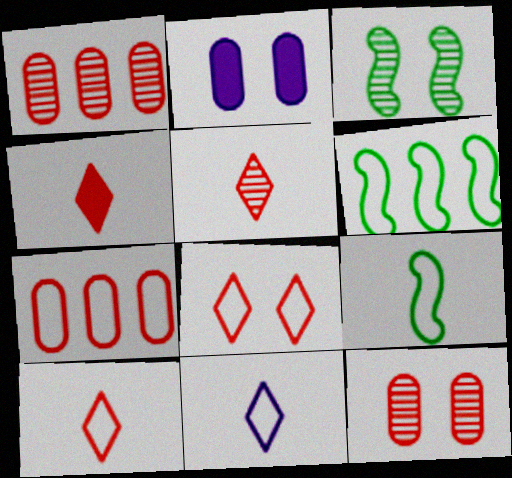[[2, 3, 8], 
[2, 5, 6], 
[4, 5, 10]]